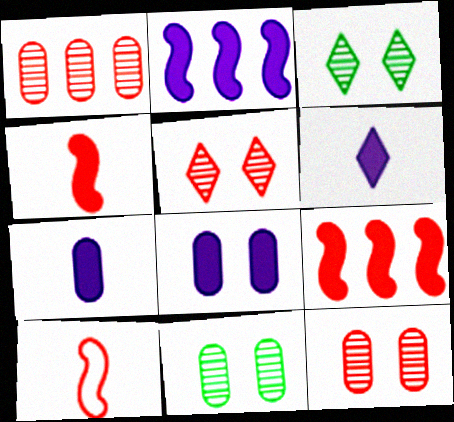[[2, 6, 8]]